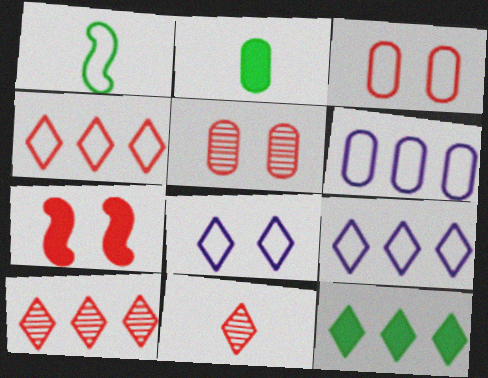[[1, 3, 9], 
[2, 5, 6], 
[8, 11, 12], 
[9, 10, 12]]